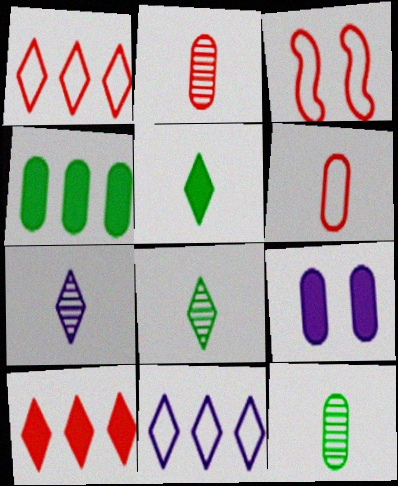[[1, 3, 6], 
[2, 3, 10], 
[3, 4, 7]]